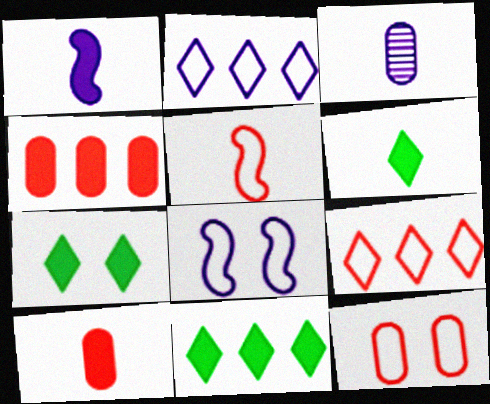[[1, 4, 7], 
[1, 6, 10], 
[3, 5, 6], 
[5, 9, 12], 
[6, 7, 11]]